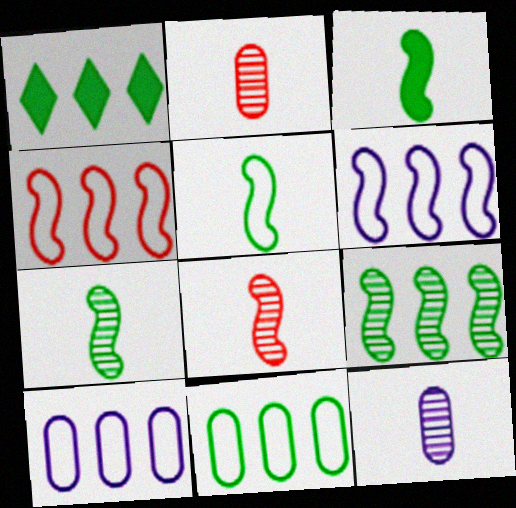[[1, 9, 11], 
[3, 5, 7]]